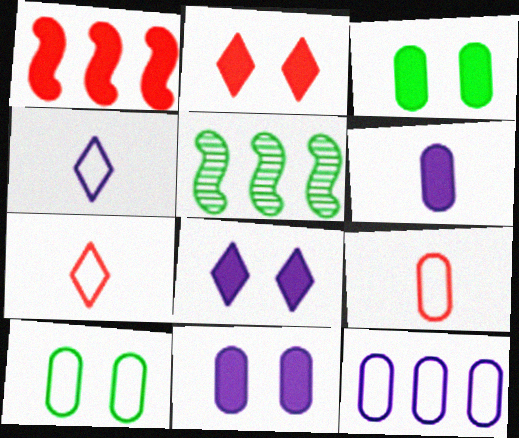[[5, 7, 11], 
[5, 8, 9], 
[9, 10, 12]]